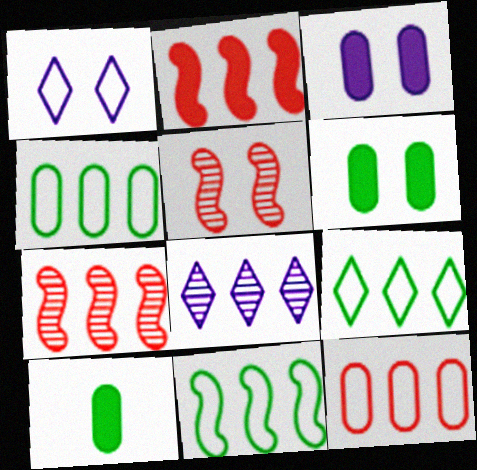[[1, 5, 6], 
[1, 7, 10], 
[2, 4, 8], 
[4, 9, 11]]